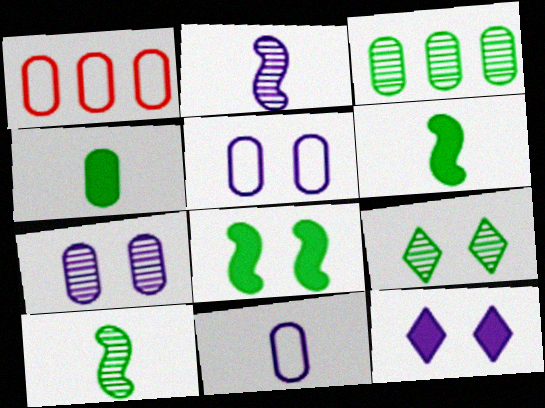[[1, 4, 7], 
[1, 10, 12], 
[3, 9, 10]]